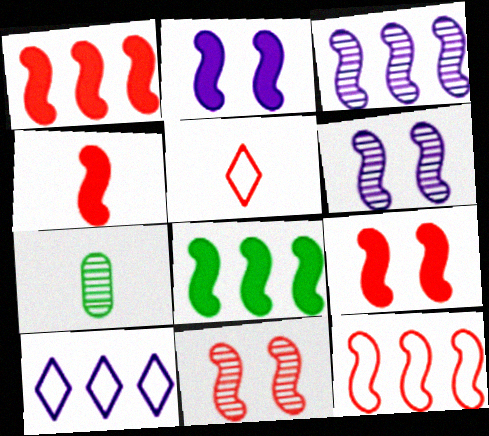[[1, 4, 9], 
[2, 4, 8], 
[3, 8, 12], 
[4, 11, 12], 
[7, 9, 10]]